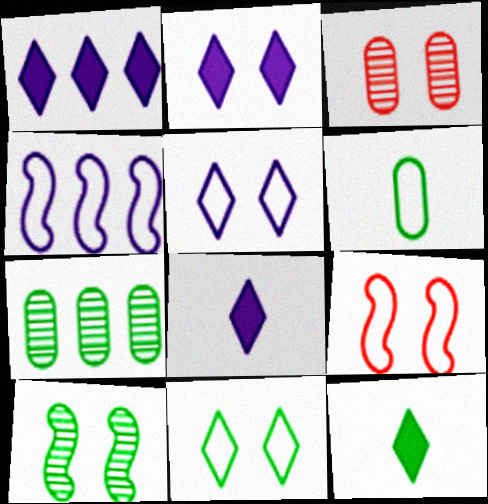[[1, 2, 8], 
[3, 4, 12], 
[7, 8, 9]]